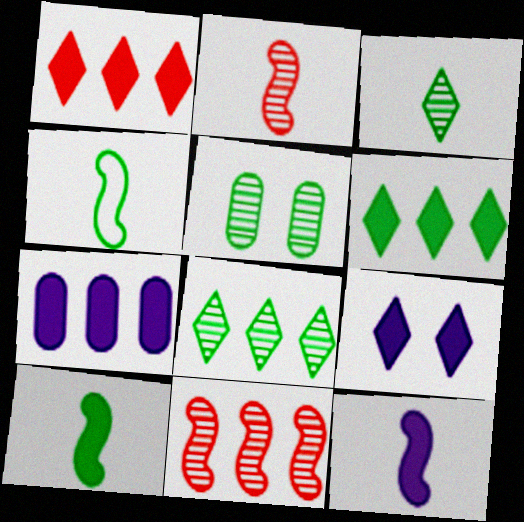[[2, 4, 12], 
[4, 5, 6], 
[7, 9, 12]]